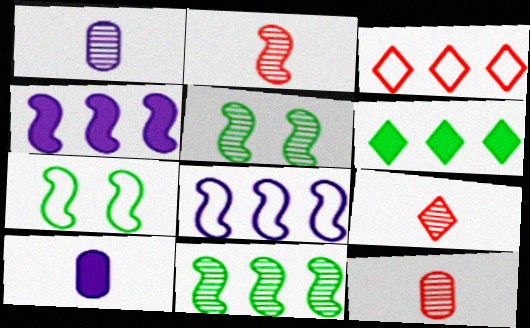[[2, 4, 7], 
[2, 9, 12], 
[3, 5, 10]]